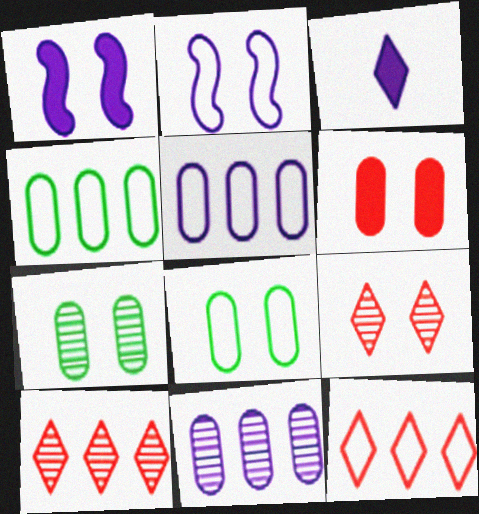[[1, 8, 9], 
[2, 3, 11]]